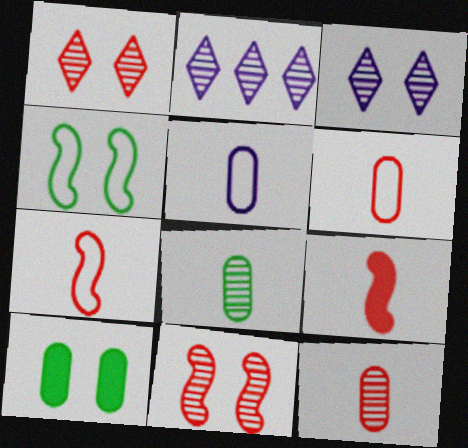[[2, 7, 10], 
[2, 8, 11]]